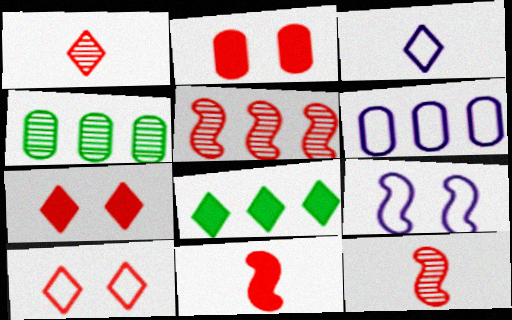[[3, 6, 9], 
[5, 6, 8]]